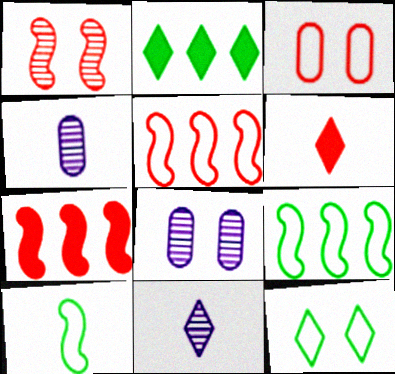[[4, 6, 10], 
[4, 7, 12], 
[6, 8, 9]]